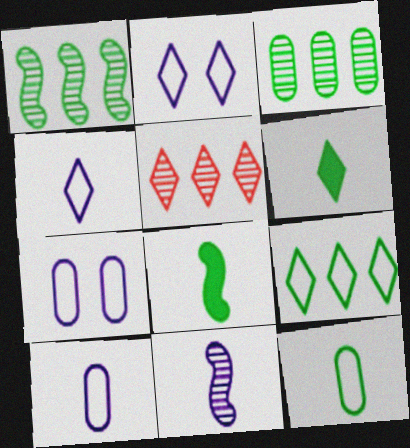[[2, 5, 6], 
[5, 7, 8]]